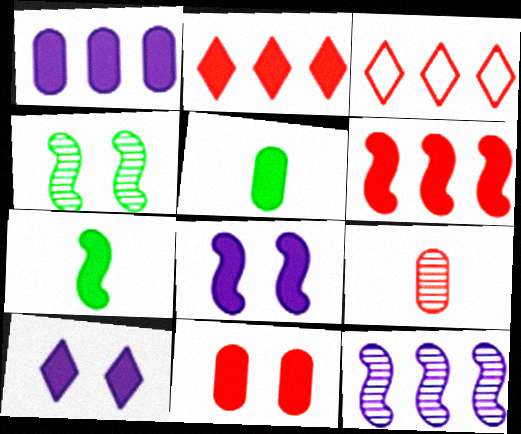[[1, 5, 11], 
[2, 5, 8], 
[5, 6, 10], 
[6, 7, 8]]